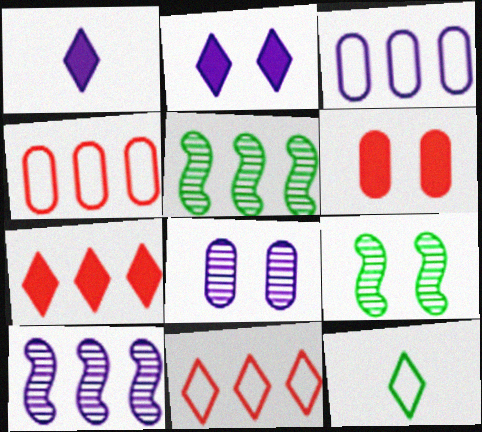[[1, 4, 9], 
[3, 5, 7], 
[6, 10, 12]]